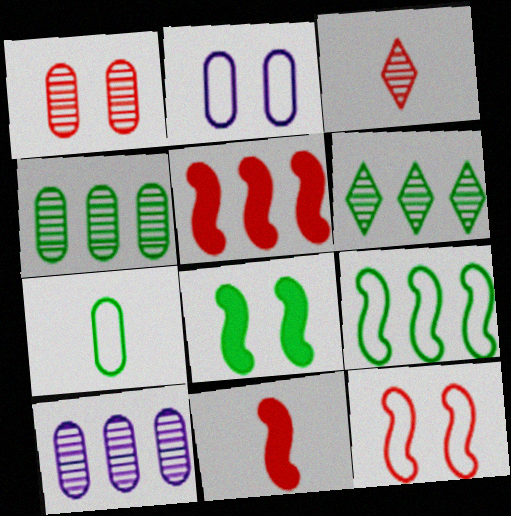[[2, 6, 11], 
[6, 7, 8]]